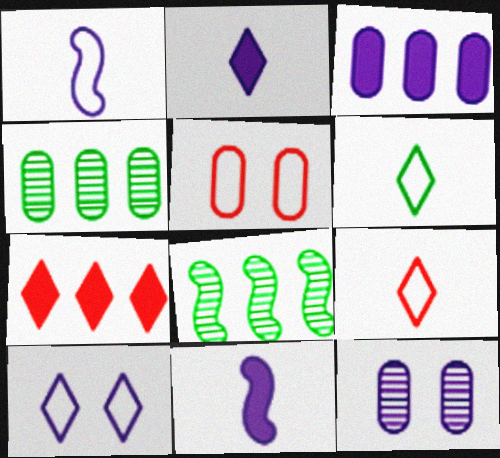[[2, 5, 8]]